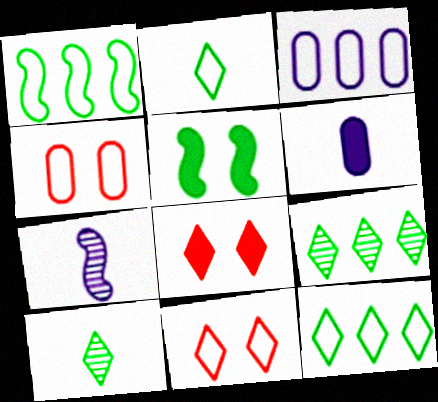[]